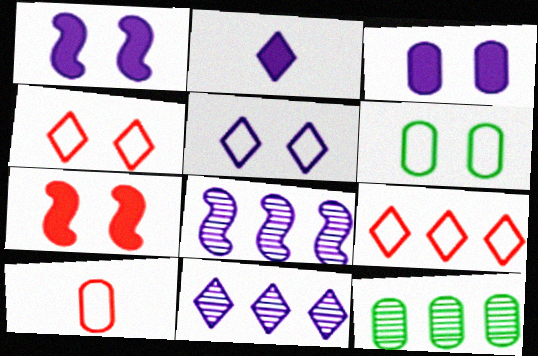[[2, 5, 11], 
[3, 10, 12]]